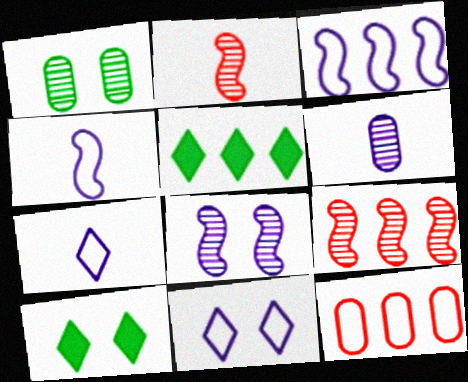[]